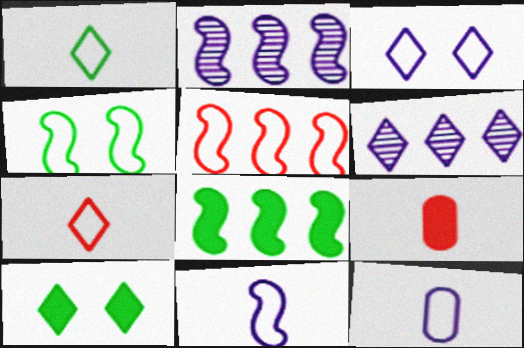[[2, 5, 8], 
[4, 5, 11], 
[4, 6, 9], 
[6, 7, 10]]